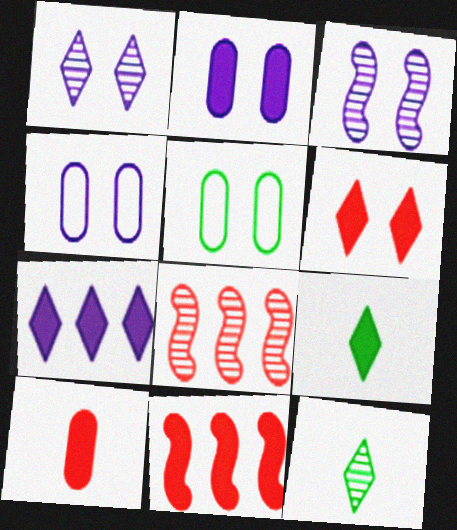[[2, 9, 11], 
[3, 5, 6], 
[4, 8, 9], 
[4, 11, 12], 
[6, 7, 9], 
[6, 10, 11]]